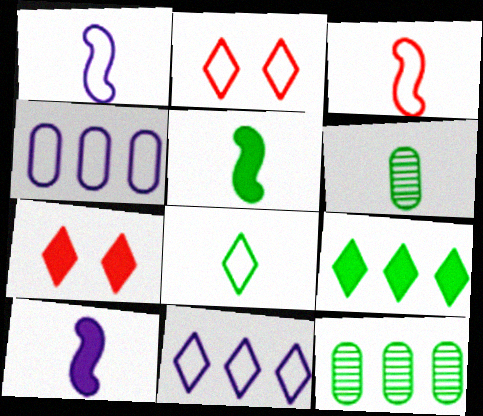[[1, 7, 12], 
[2, 8, 11], 
[2, 10, 12], 
[5, 6, 8]]